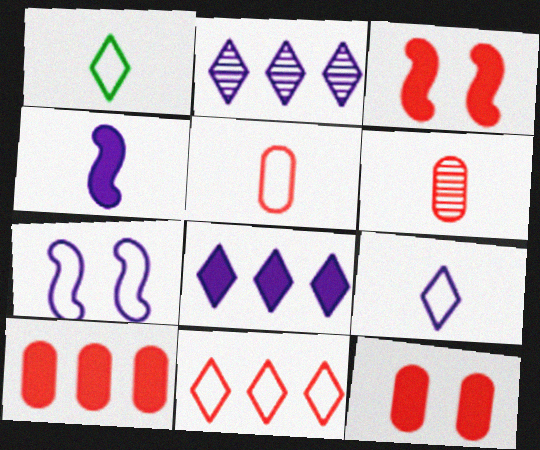[[1, 4, 6], 
[3, 6, 11]]